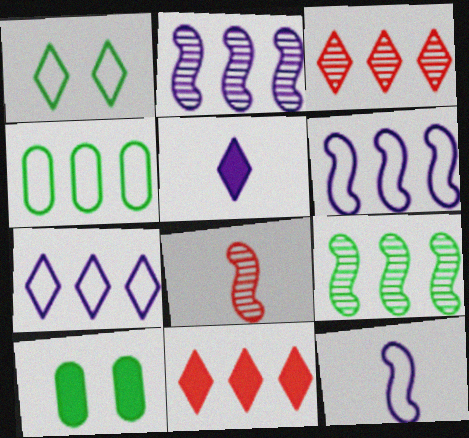[[1, 3, 5], 
[2, 4, 11], 
[3, 10, 12], 
[7, 8, 10]]